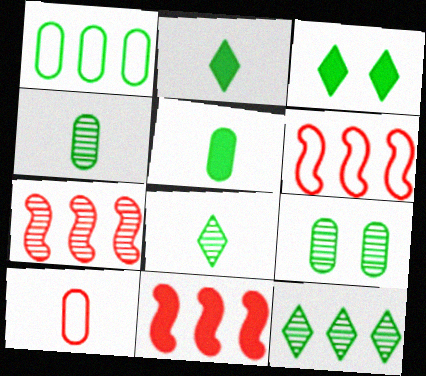[[1, 5, 9], 
[6, 7, 11]]